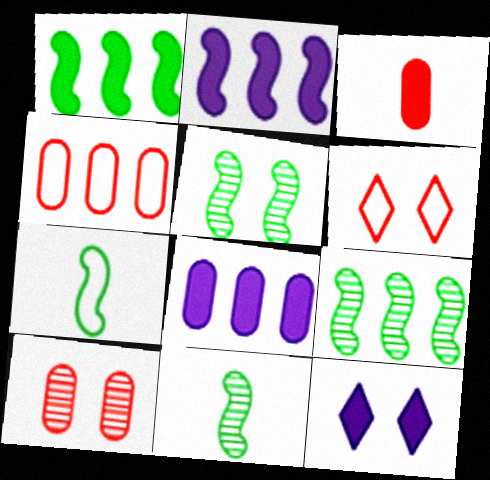[[1, 3, 12], 
[1, 5, 7], 
[3, 4, 10], 
[4, 11, 12], 
[5, 9, 11], 
[6, 8, 11]]